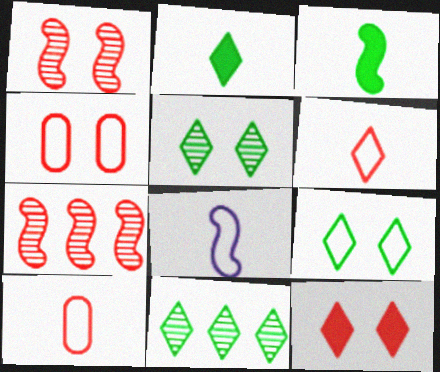[[1, 4, 12], 
[2, 9, 11], 
[7, 10, 12]]